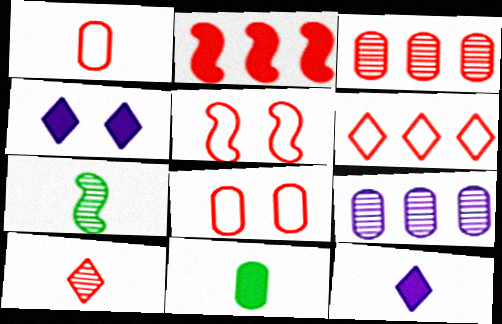[[1, 5, 6], 
[1, 7, 12], 
[2, 3, 6], 
[2, 4, 11], 
[2, 8, 10], 
[8, 9, 11]]